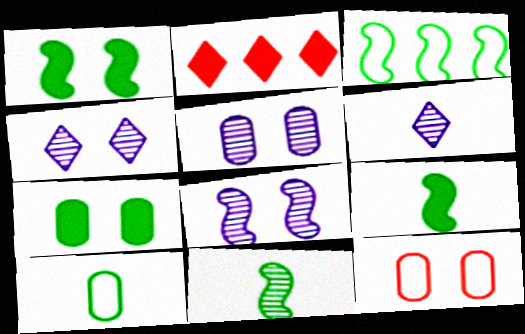[[1, 3, 11], 
[1, 4, 12], 
[2, 8, 10], 
[4, 5, 8], 
[5, 7, 12]]